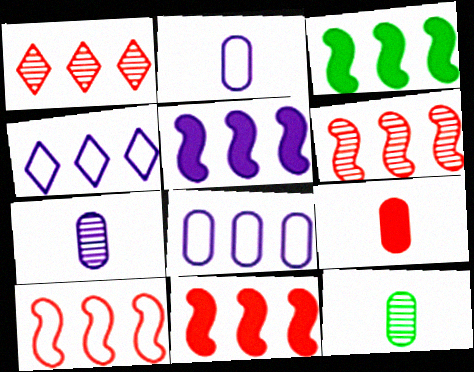[[1, 3, 8], 
[2, 9, 12], 
[3, 5, 11], 
[6, 10, 11]]